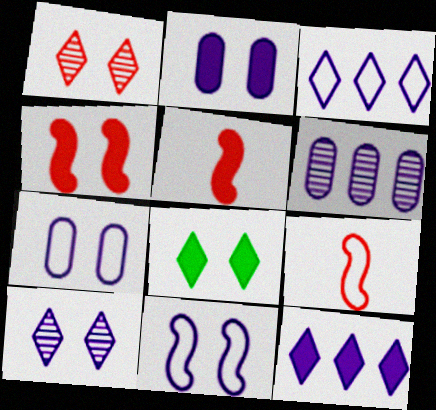[[2, 4, 8], 
[2, 10, 11], 
[6, 8, 9]]